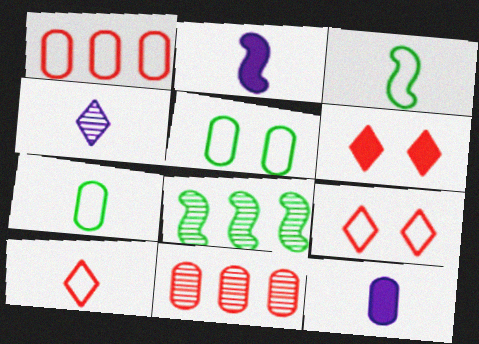[[5, 11, 12], 
[8, 9, 12]]